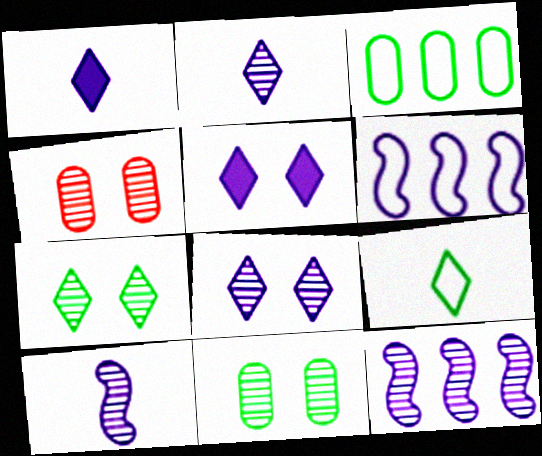[]